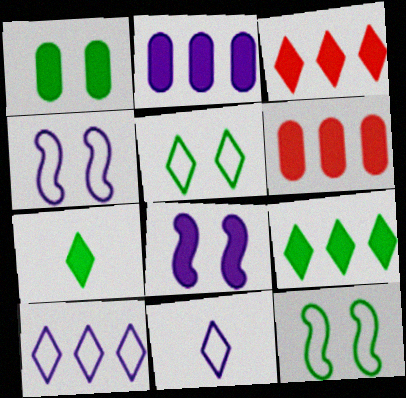[[6, 7, 8]]